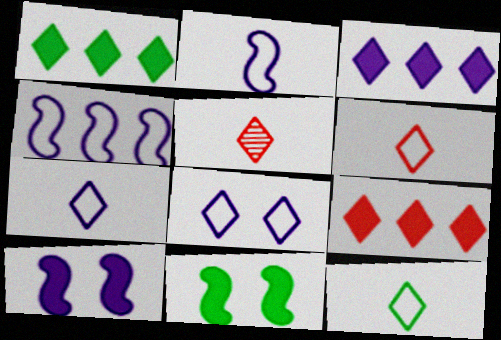[[1, 3, 9], 
[1, 5, 8], 
[6, 7, 12]]